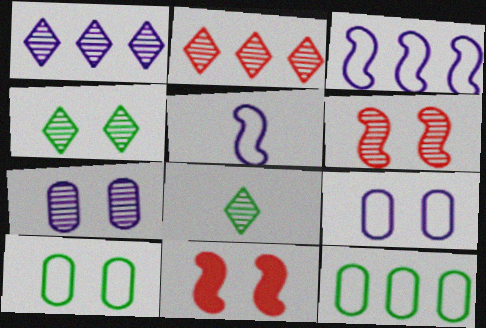[[4, 6, 7], 
[4, 9, 11]]